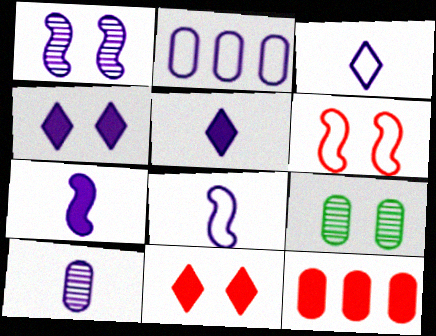[[1, 2, 5], 
[3, 7, 10], 
[4, 6, 9], 
[5, 8, 10]]